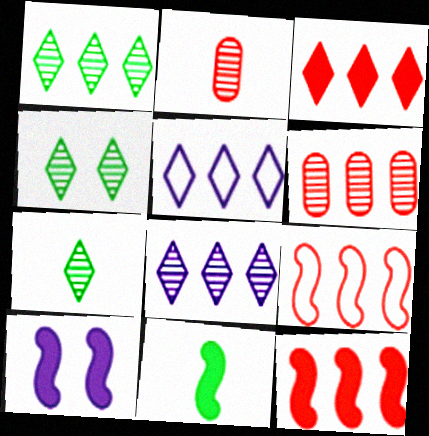[[1, 3, 5], 
[1, 4, 7], 
[3, 6, 9], 
[10, 11, 12]]